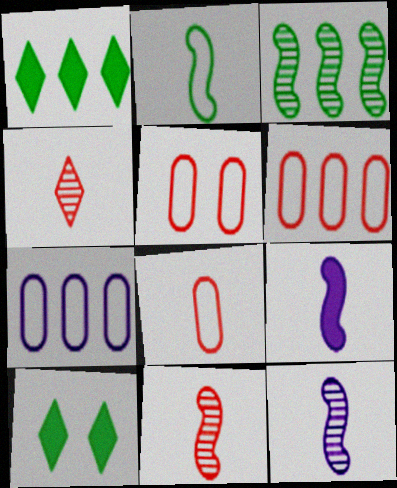[[1, 5, 12], 
[2, 9, 11], 
[5, 6, 8], 
[6, 10, 12], 
[7, 10, 11]]